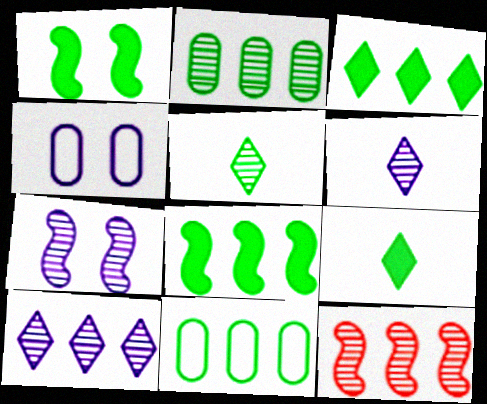[[1, 5, 11], 
[2, 10, 12], 
[4, 9, 12]]